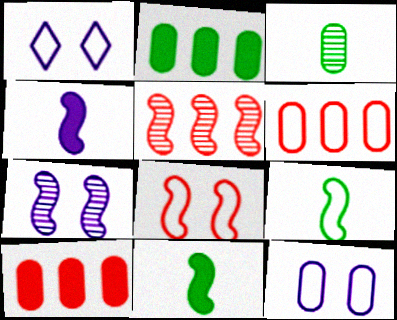[[1, 6, 9], 
[3, 10, 12]]